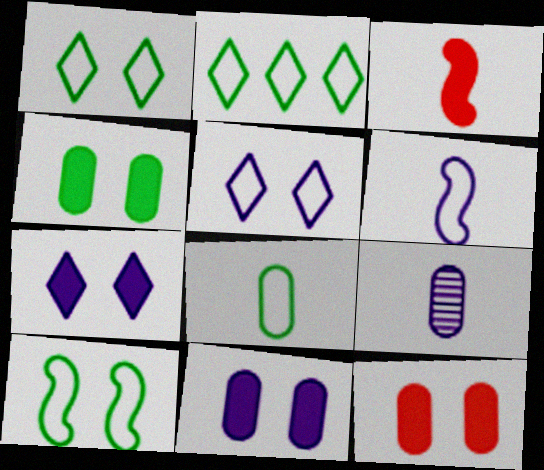[[2, 8, 10], 
[4, 11, 12]]